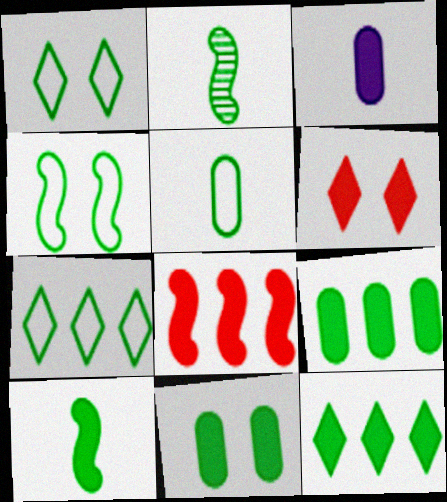[[1, 2, 9], 
[2, 7, 11], 
[4, 5, 7], 
[10, 11, 12]]